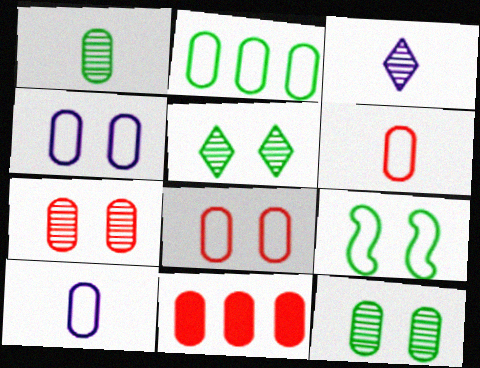[[1, 4, 11], 
[2, 4, 6], 
[2, 8, 10], 
[3, 9, 11], 
[6, 7, 11], 
[10, 11, 12]]